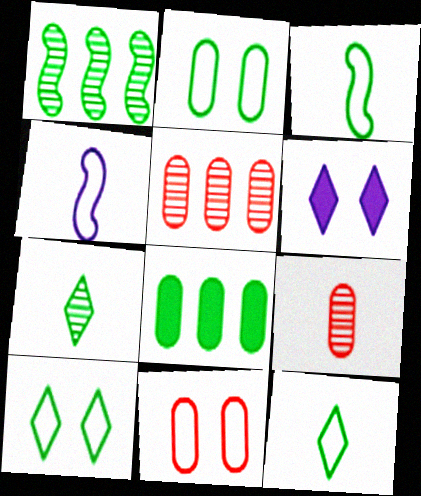[[3, 5, 6]]